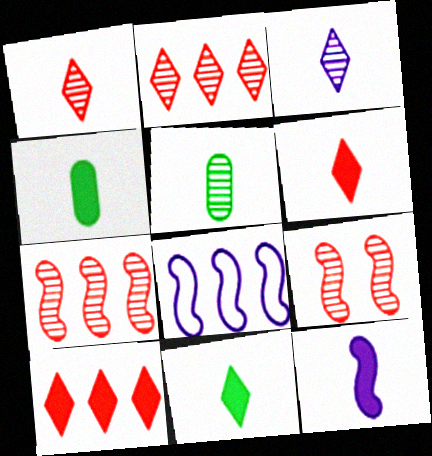[[4, 6, 12]]